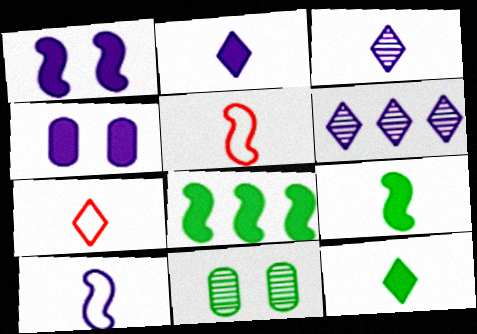[[3, 7, 12], 
[4, 6, 10]]